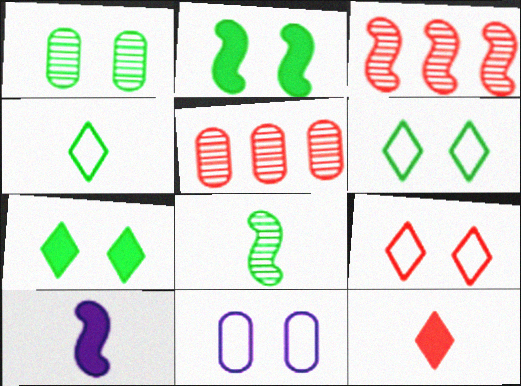[[1, 2, 6], 
[5, 6, 10]]